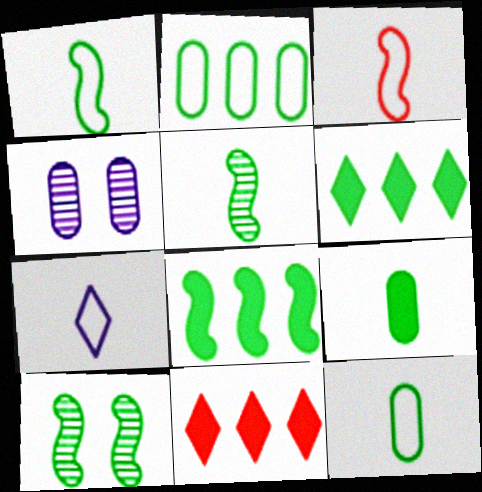[[1, 4, 11], 
[1, 8, 10], 
[3, 4, 6], 
[3, 7, 12], 
[6, 10, 12]]